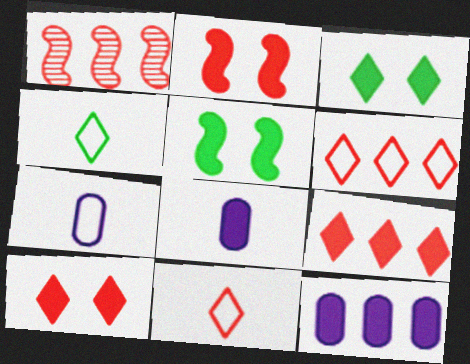[[1, 3, 7], 
[5, 8, 9]]